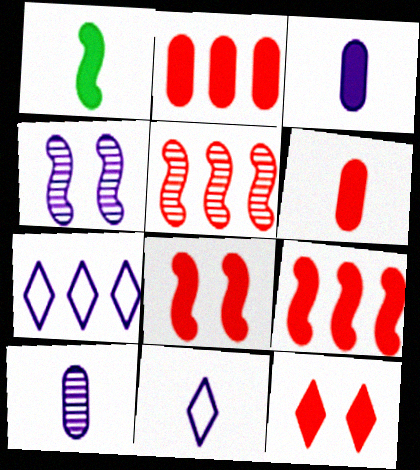[[3, 4, 7], 
[6, 9, 12]]